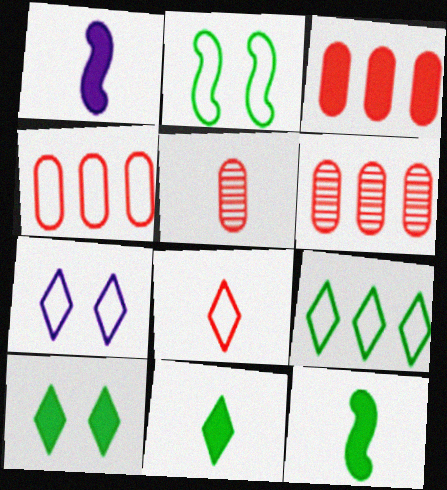[[1, 3, 10], 
[3, 4, 6], 
[6, 7, 12], 
[7, 8, 9]]